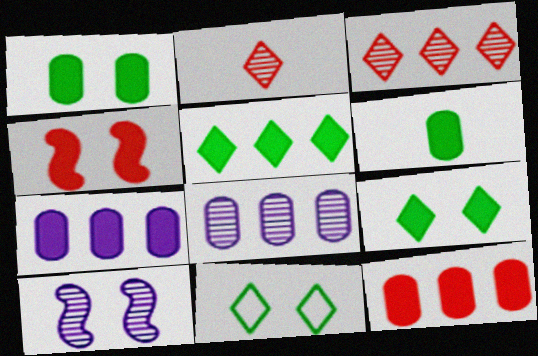[]